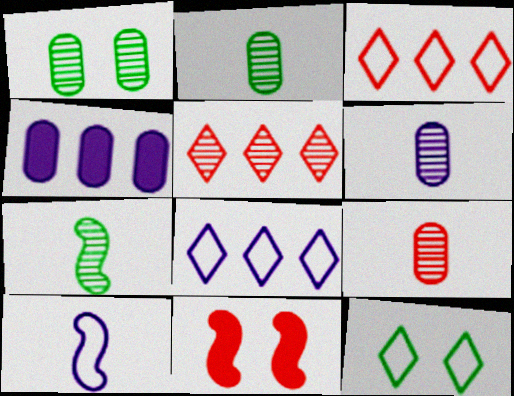[[2, 6, 9], 
[2, 8, 11], 
[3, 9, 11]]